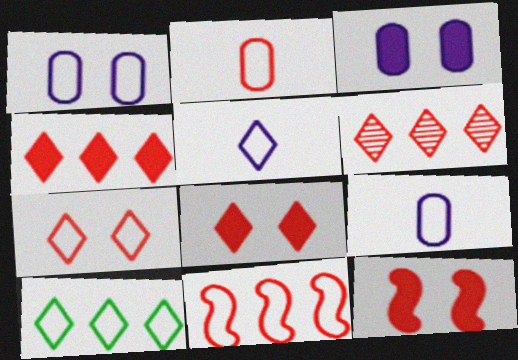[[2, 6, 12], 
[2, 7, 11], 
[5, 7, 10]]